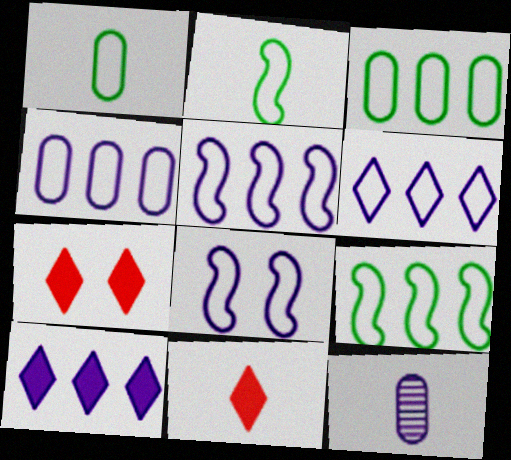[[2, 11, 12], 
[4, 5, 6], 
[7, 9, 12], 
[8, 10, 12]]